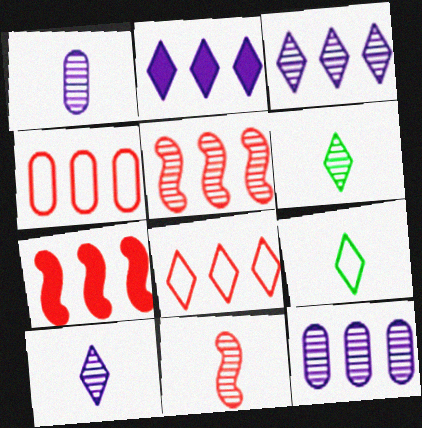[[1, 6, 11]]